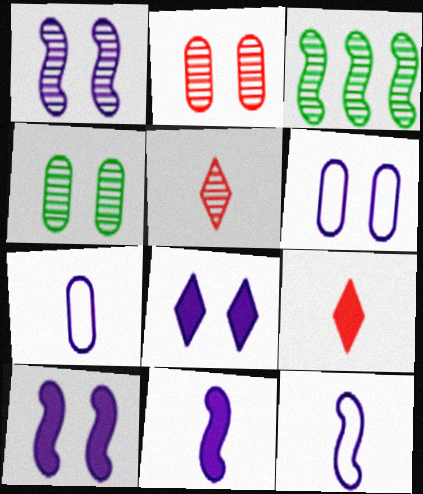[[1, 6, 8], 
[3, 6, 9]]